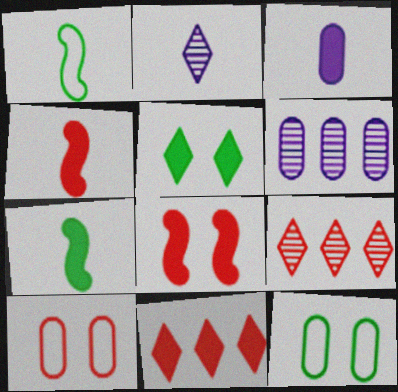[[4, 9, 10]]